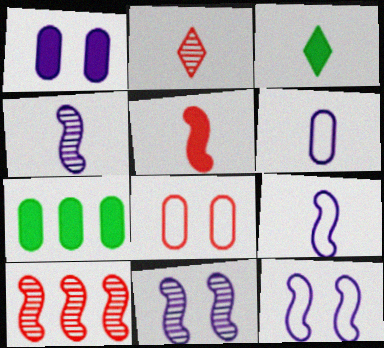[[2, 7, 12]]